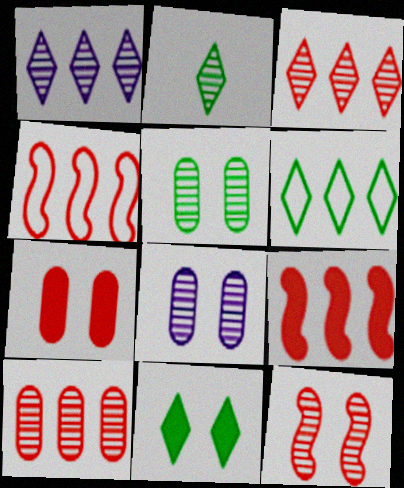[[2, 6, 11]]